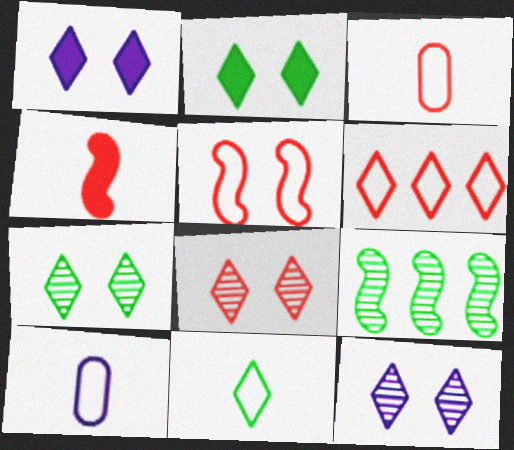[[1, 3, 9], 
[3, 5, 6], 
[7, 8, 12]]